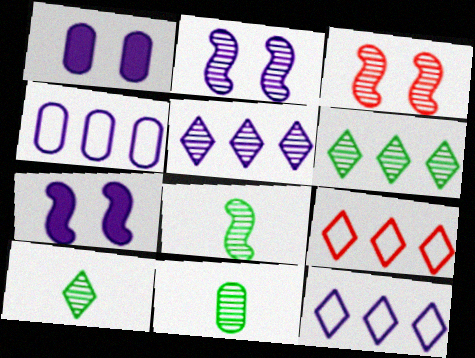[[1, 8, 9], 
[3, 5, 11], 
[7, 9, 11], 
[8, 10, 11]]